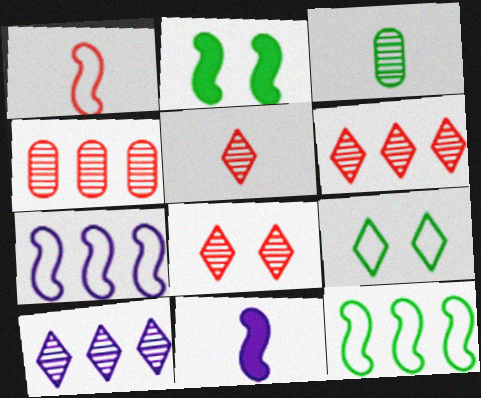[[4, 9, 11], 
[5, 6, 8]]